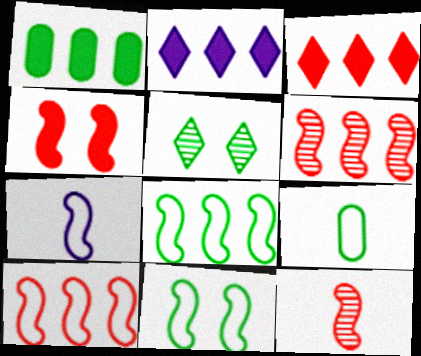[[4, 10, 12], 
[7, 10, 11]]